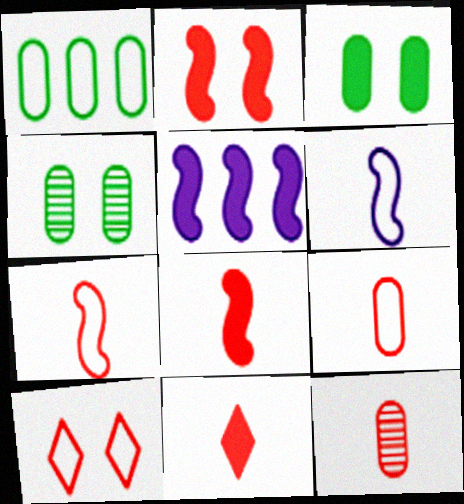[[1, 6, 10], 
[3, 5, 11], 
[7, 11, 12]]